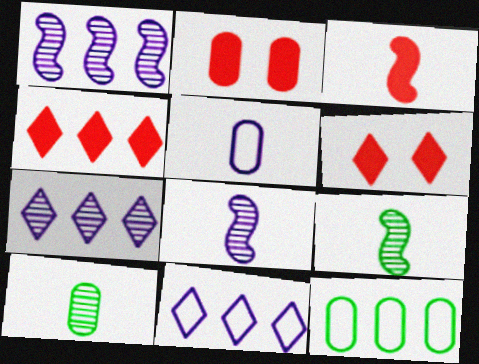[[1, 4, 12], 
[2, 3, 4], 
[2, 9, 11], 
[6, 8, 12]]